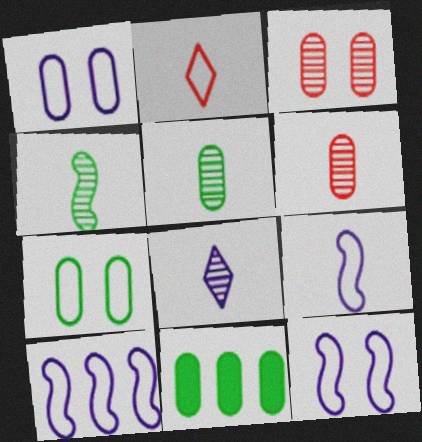[[1, 6, 11], 
[2, 7, 10], 
[4, 6, 8], 
[5, 7, 11], 
[9, 10, 12]]